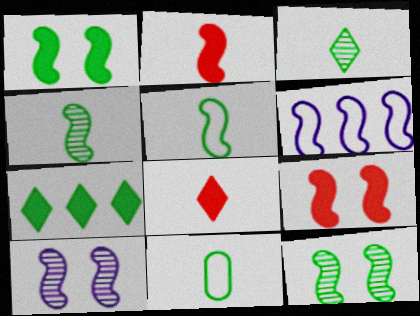[[2, 6, 12], 
[4, 6, 9], 
[7, 11, 12]]